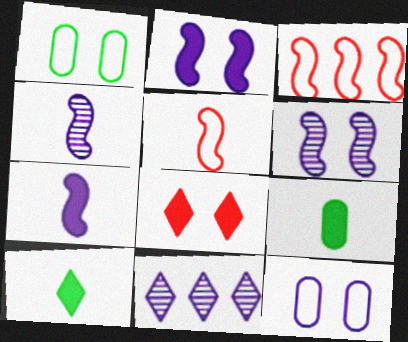[[1, 6, 8], 
[7, 11, 12]]